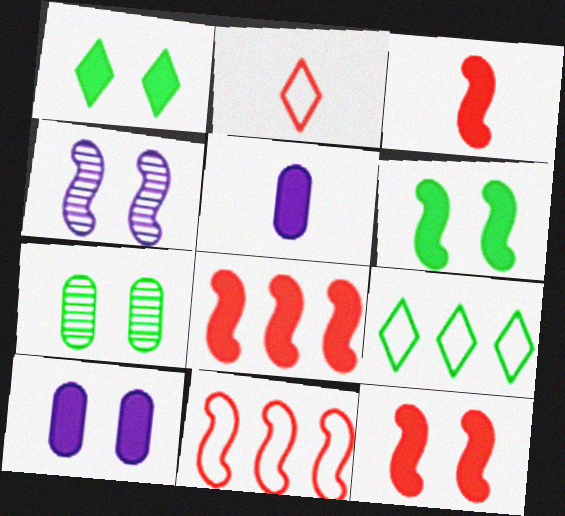[[1, 5, 8], 
[1, 10, 12], 
[3, 8, 12]]